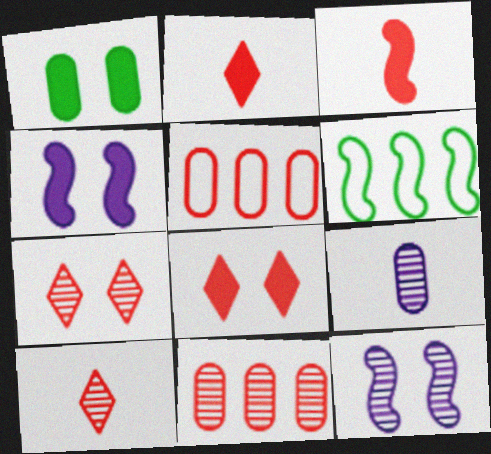[[1, 4, 8], 
[1, 5, 9], 
[3, 5, 7], 
[3, 6, 12], 
[6, 8, 9]]